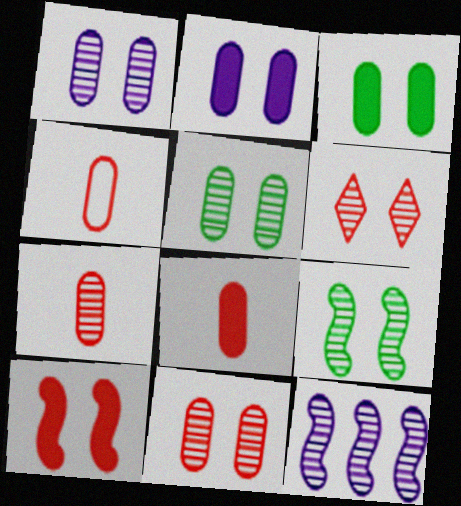[[1, 5, 11], 
[1, 6, 9], 
[4, 7, 8]]